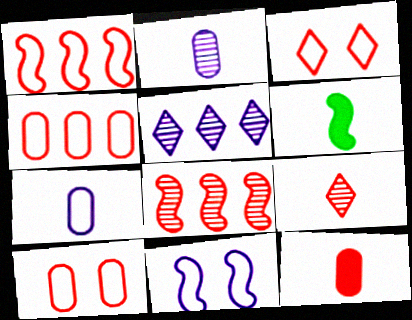[[3, 8, 12], 
[5, 6, 10], 
[6, 7, 9], 
[6, 8, 11]]